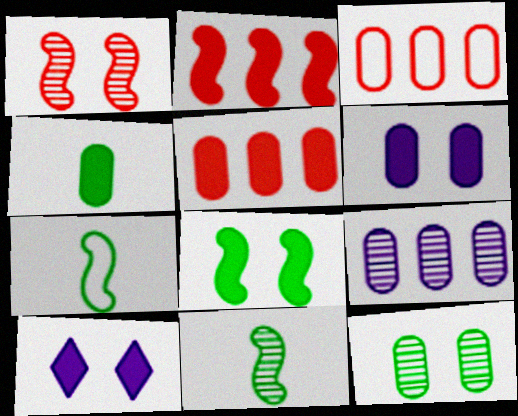[[2, 4, 10], 
[3, 10, 11], 
[4, 5, 6]]